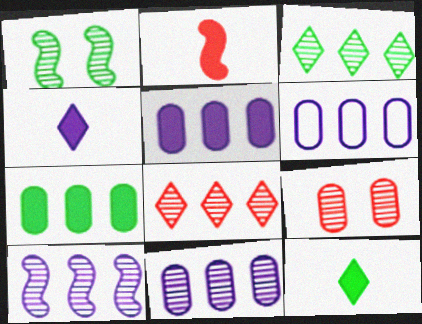[[5, 6, 11]]